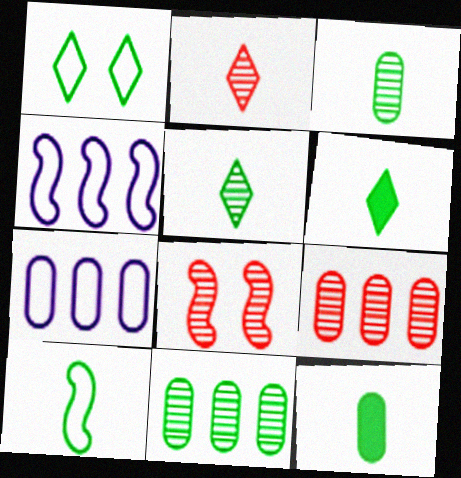[[2, 8, 9], 
[3, 6, 10], 
[5, 10, 12], 
[6, 7, 8]]